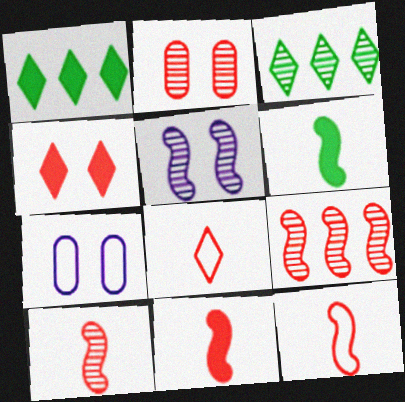[[1, 7, 10], 
[3, 7, 11], 
[10, 11, 12]]